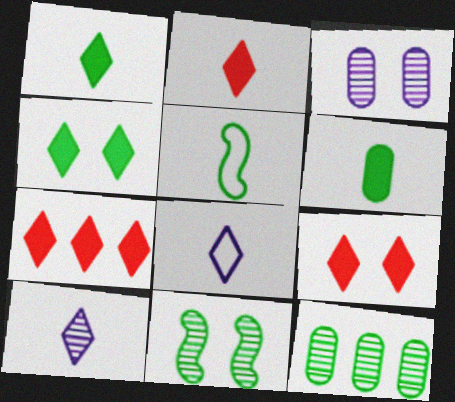[[2, 7, 9], 
[3, 5, 7], 
[4, 5, 12]]